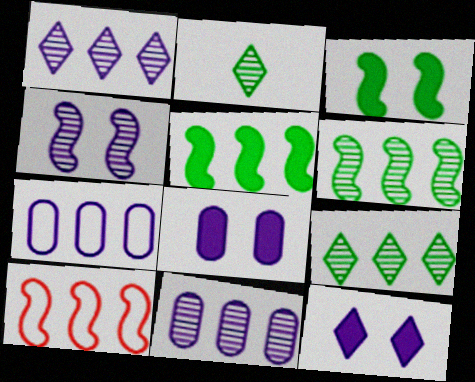[[2, 8, 10]]